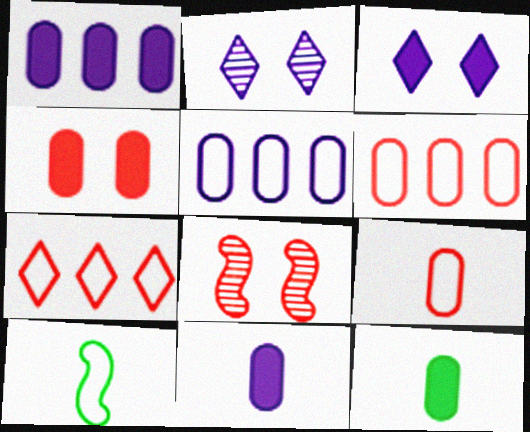[[1, 4, 12]]